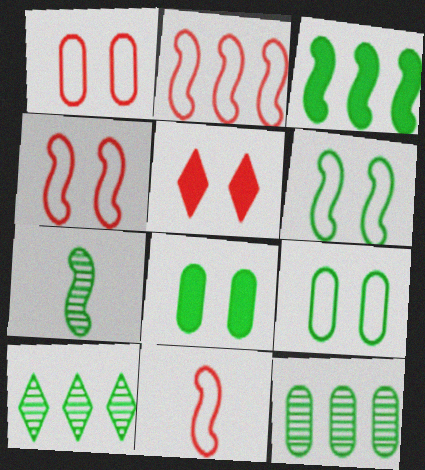[[2, 4, 11], 
[3, 6, 7]]